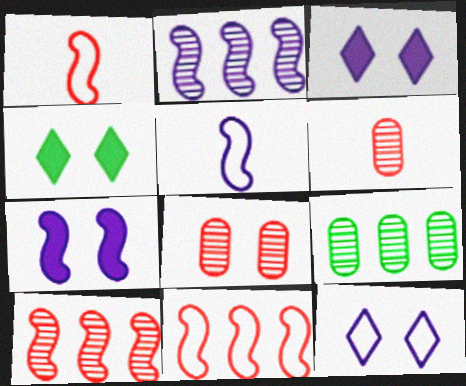[[1, 3, 9], 
[2, 5, 7]]